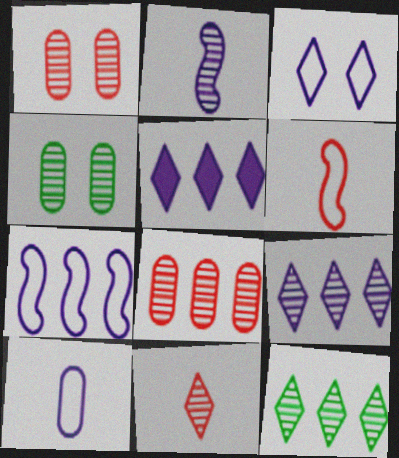[[1, 2, 12], 
[3, 7, 10], 
[4, 5, 6]]